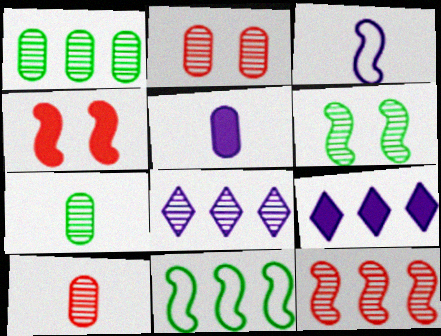[[1, 8, 12], 
[6, 8, 10]]